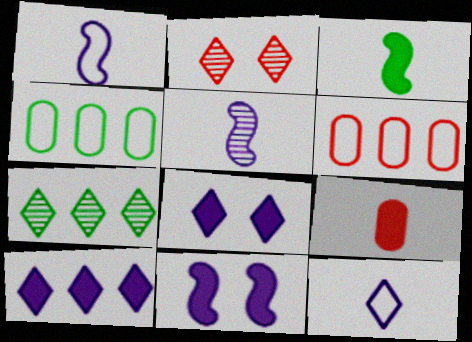[]